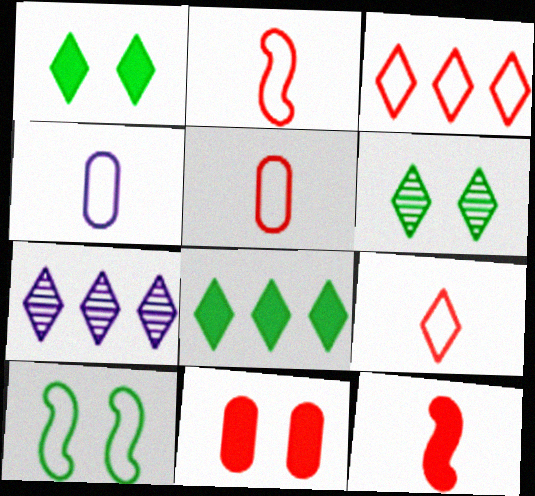[[1, 7, 9], 
[2, 5, 9], 
[3, 4, 10], 
[3, 7, 8]]